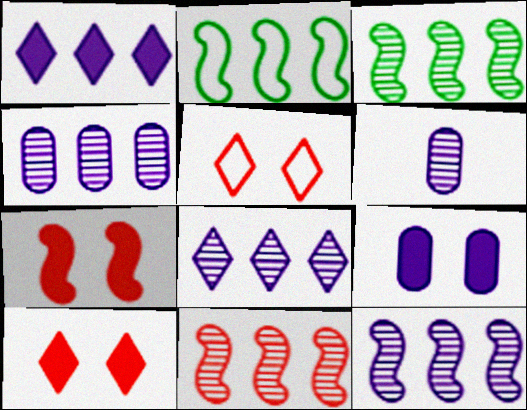[[2, 6, 10], 
[3, 11, 12], 
[4, 8, 12]]